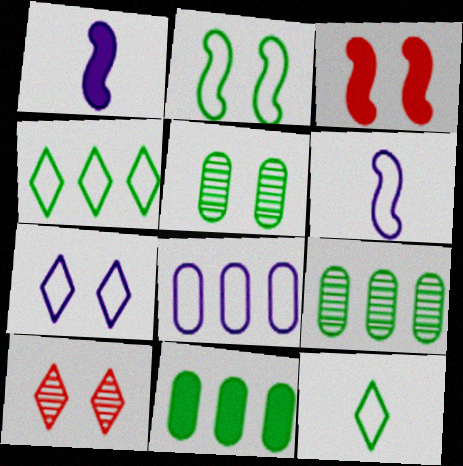[[3, 5, 7], 
[6, 7, 8], 
[6, 10, 11]]